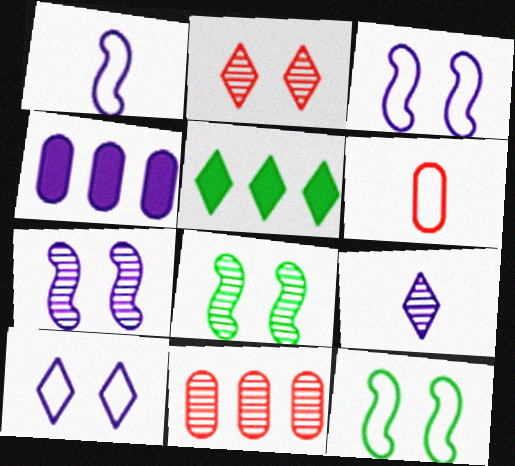[[3, 4, 9], 
[5, 6, 7], 
[8, 9, 11]]